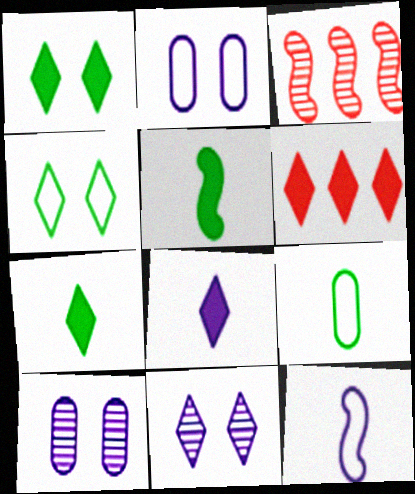[[1, 6, 8], 
[2, 3, 7]]